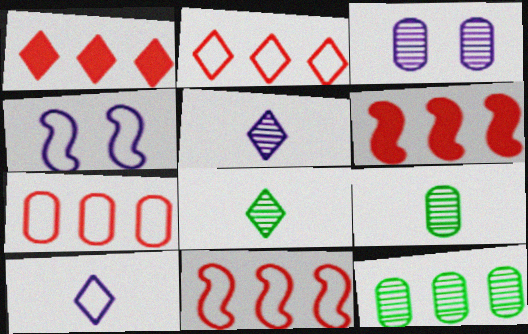[[1, 4, 9], 
[2, 7, 11]]